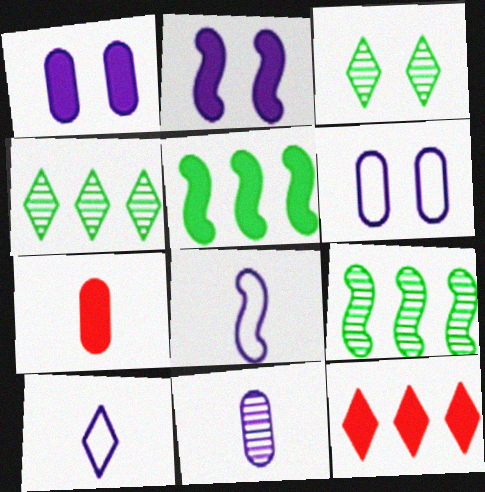[[3, 10, 12]]